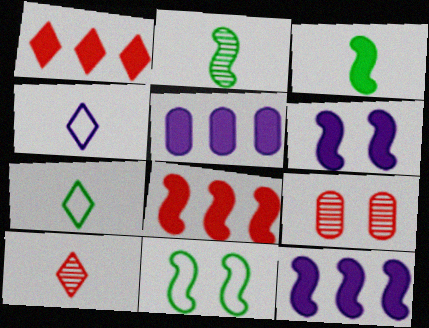[[3, 6, 8], 
[5, 10, 11], 
[7, 9, 12]]